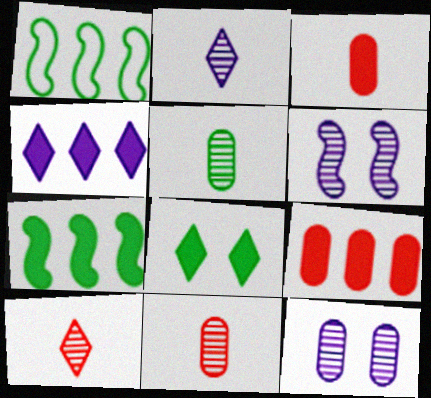[[1, 5, 8], 
[4, 7, 9]]